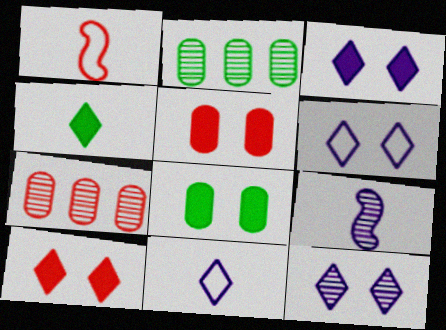[[1, 2, 3], 
[1, 7, 10], 
[3, 6, 12]]